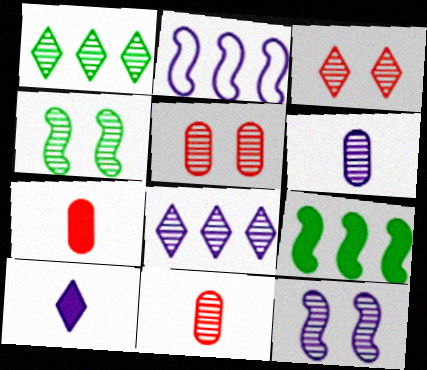[[1, 11, 12], 
[4, 8, 11], 
[6, 8, 12]]